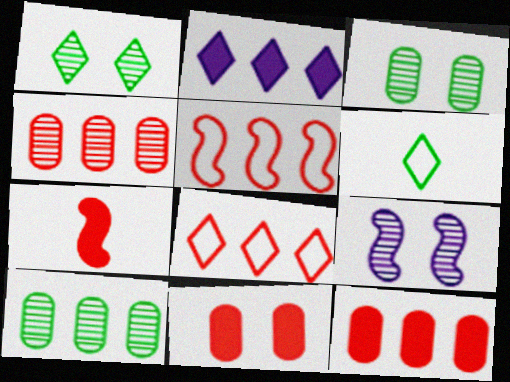[[2, 5, 10], 
[6, 9, 12]]